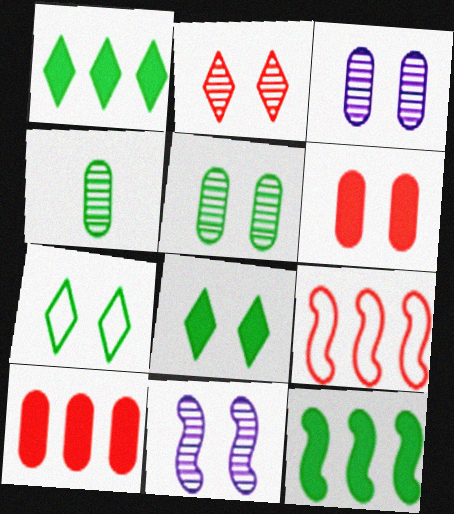[[2, 5, 11], 
[4, 7, 12], 
[6, 7, 11]]